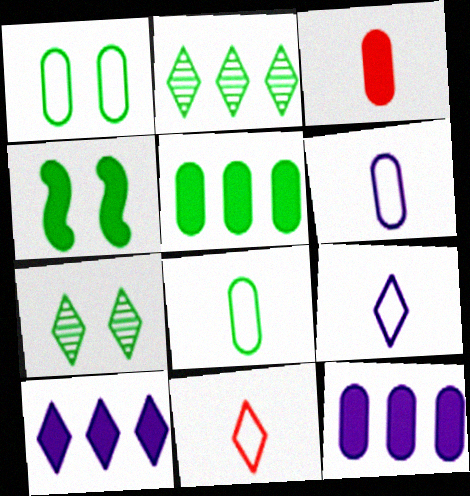[[1, 4, 7], 
[2, 4, 8], 
[3, 4, 10], 
[7, 10, 11]]